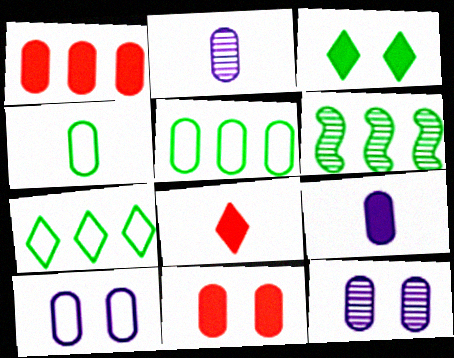[[1, 4, 12], 
[2, 5, 11], 
[3, 4, 6], 
[6, 8, 10]]